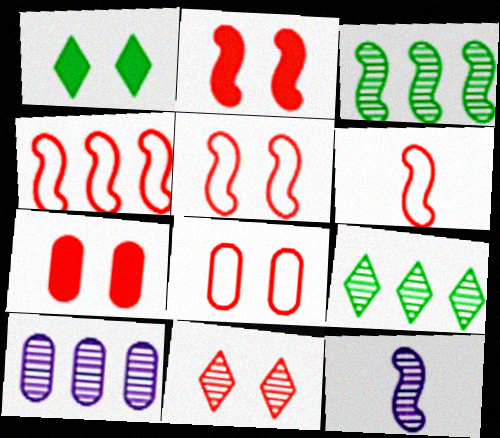[[1, 6, 10], 
[2, 8, 11], 
[4, 5, 6], 
[5, 7, 11]]